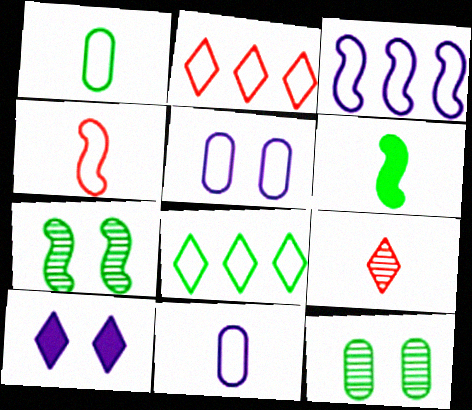[[4, 5, 8], 
[6, 8, 12], 
[6, 9, 11], 
[8, 9, 10]]